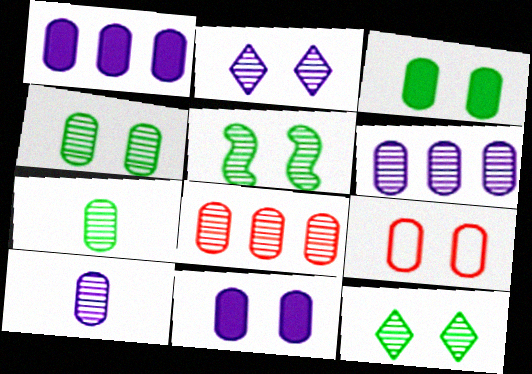[[1, 7, 9], 
[4, 5, 12], 
[4, 8, 10], 
[4, 9, 11]]